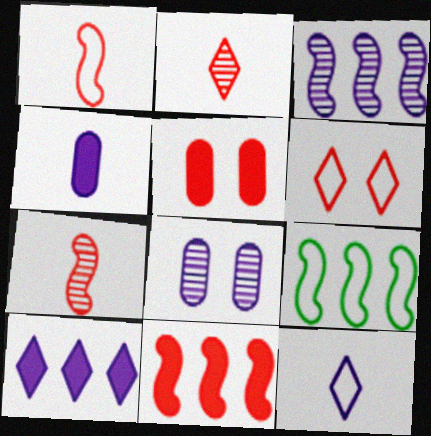[[3, 9, 11]]